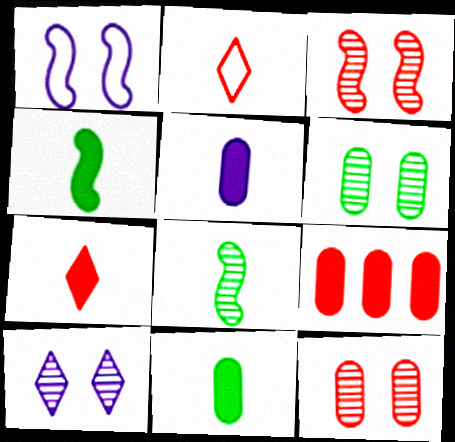[[2, 3, 9], 
[2, 5, 8], 
[3, 6, 10], 
[4, 5, 7]]